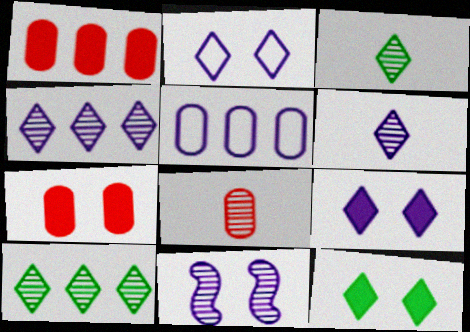[[8, 10, 11]]